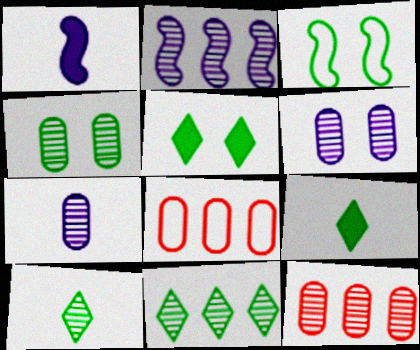[[2, 11, 12], 
[3, 4, 5], 
[4, 7, 12]]